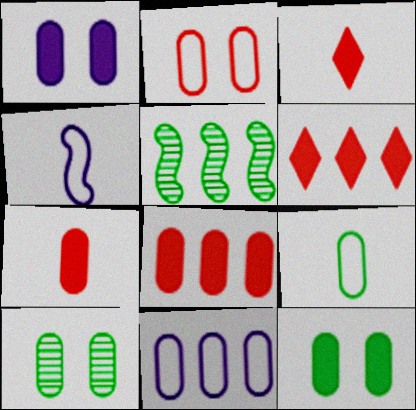[[1, 2, 10], 
[2, 9, 11], 
[4, 6, 10], 
[5, 6, 11], 
[7, 10, 11]]